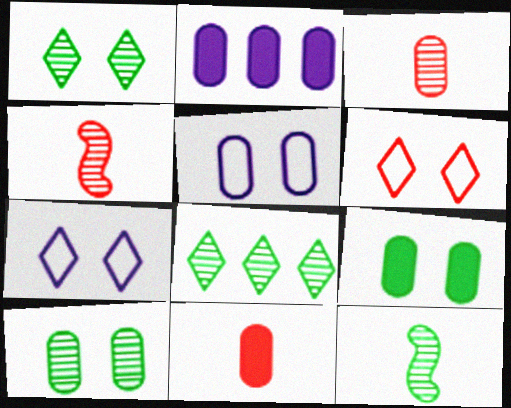[[2, 6, 12], 
[2, 9, 11], 
[8, 10, 12]]